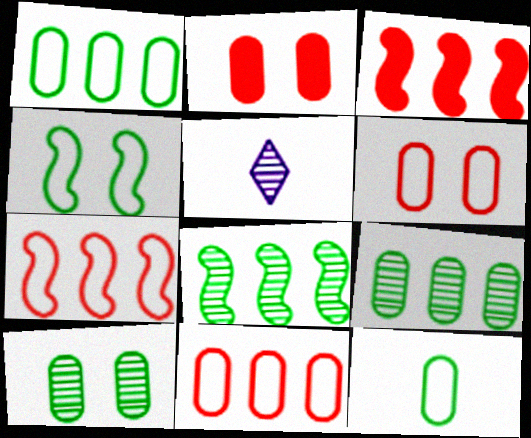[]